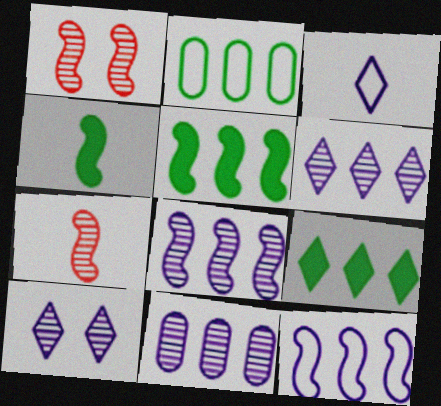[[1, 4, 12], 
[6, 8, 11]]